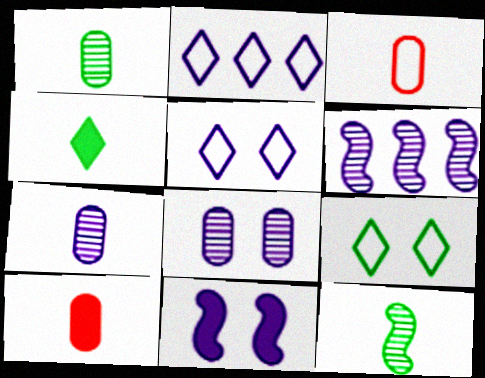[[2, 7, 11], 
[5, 8, 11], 
[6, 9, 10]]